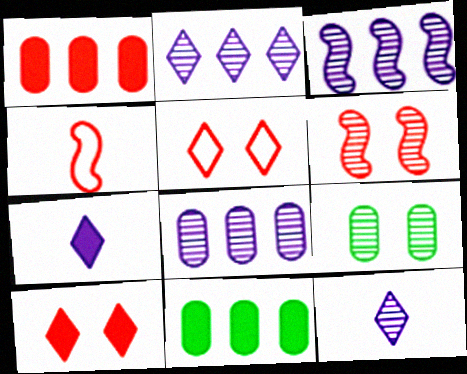[[2, 3, 8]]